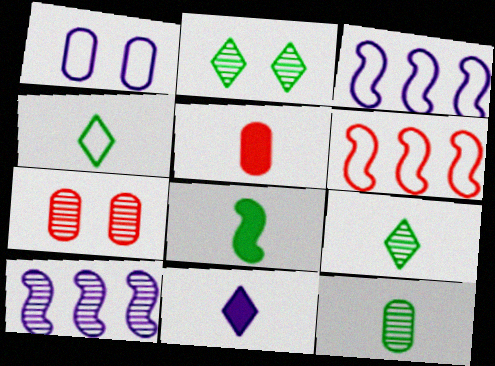[[1, 4, 6], 
[1, 10, 11], 
[2, 3, 5], 
[4, 8, 12], 
[5, 8, 11], 
[7, 9, 10]]